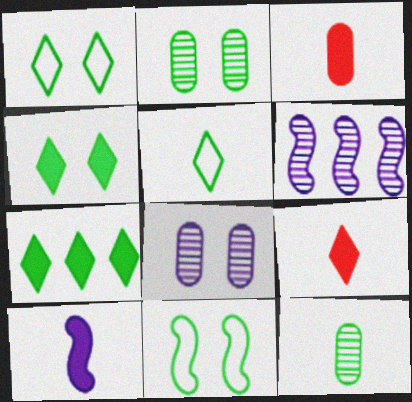[[1, 3, 6], 
[2, 4, 11], 
[7, 11, 12]]